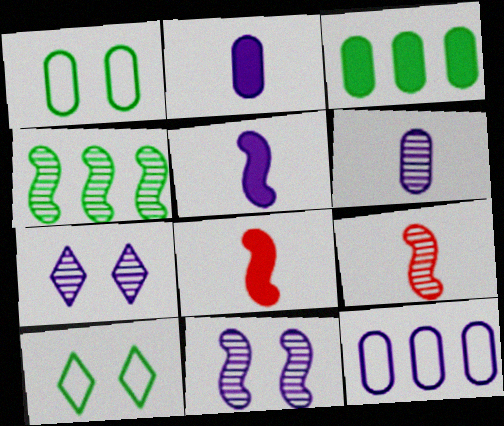[[4, 9, 11], 
[5, 7, 12]]